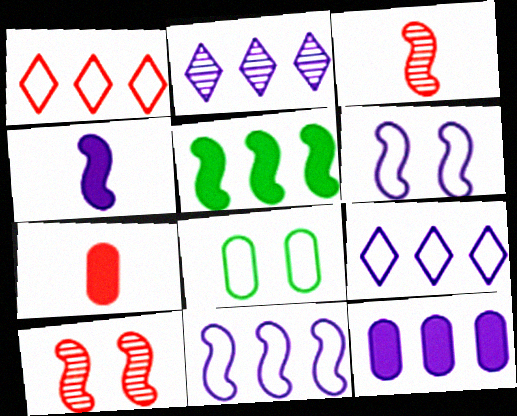[[1, 7, 10], 
[2, 11, 12], 
[3, 5, 6]]